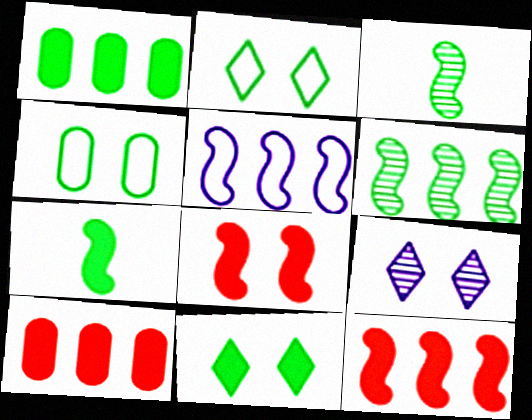[[1, 2, 3], 
[1, 7, 11], 
[3, 5, 8], 
[4, 8, 9], 
[5, 6, 12]]